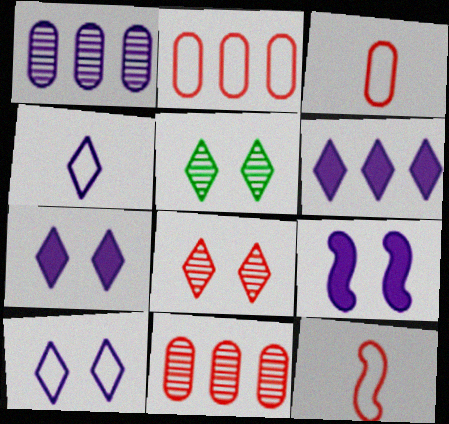[[1, 4, 9]]